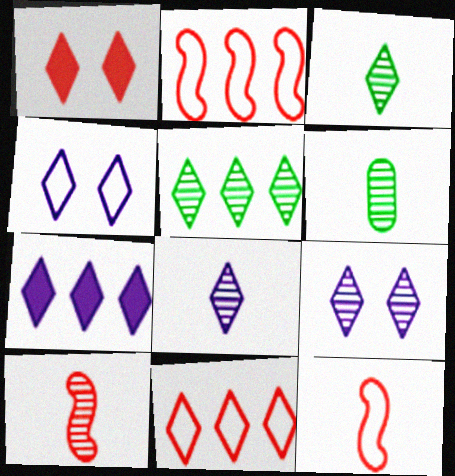[[4, 7, 8], 
[5, 7, 11], 
[6, 8, 10]]